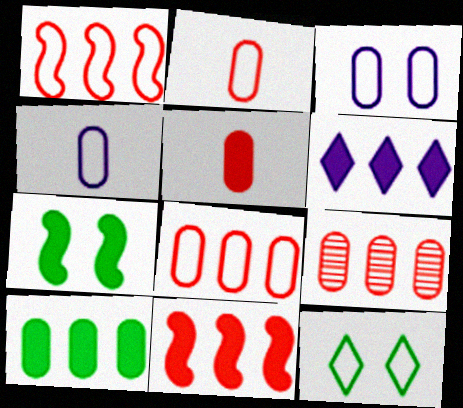[[1, 4, 12], 
[5, 6, 7], 
[6, 10, 11]]